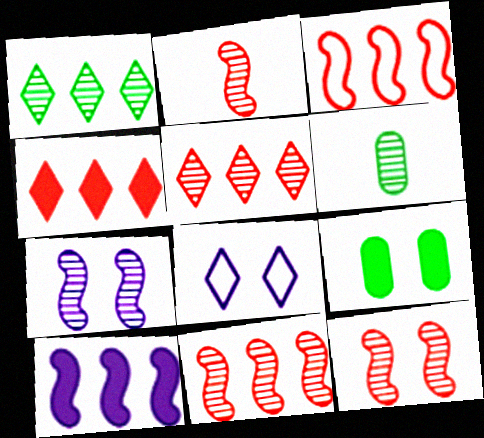[[2, 11, 12], 
[5, 6, 7], 
[8, 9, 12]]